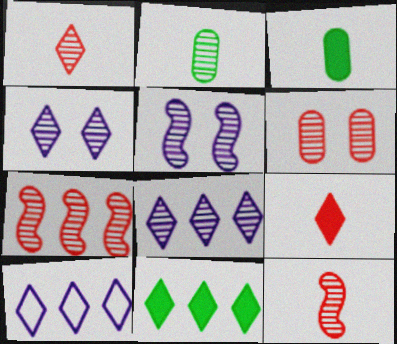[[1, 6, 7], 
[2, 4, 7]]